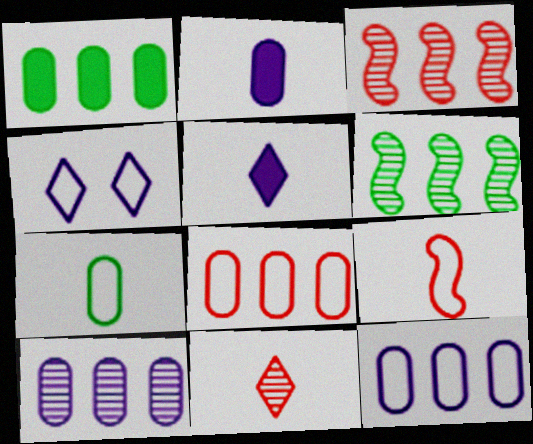[[1, 8, 10]]